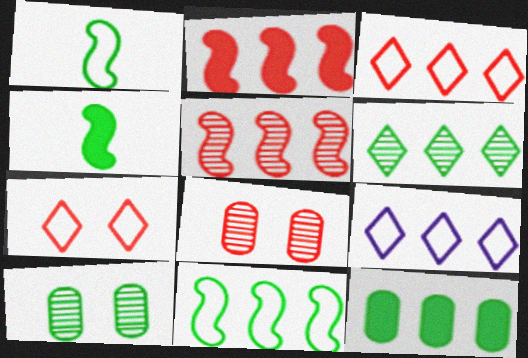[[4, 8, 9], 
[5, 9, 12], 
[6, 11, 12]]